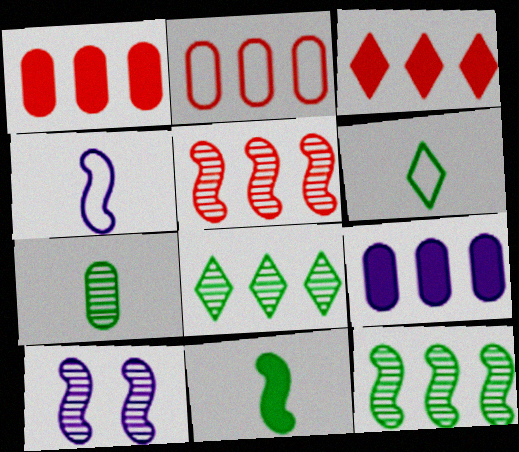[[1, 6, 10], 
[2, 3, 5], 
[6, 7, 11]]